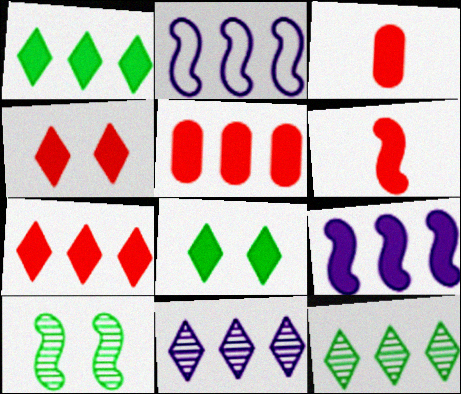[[1, 5, 9], 
[2, 5, 12], 
[2, 6, 10], 
[3, 8, 9], 
[4, 5, 6]]